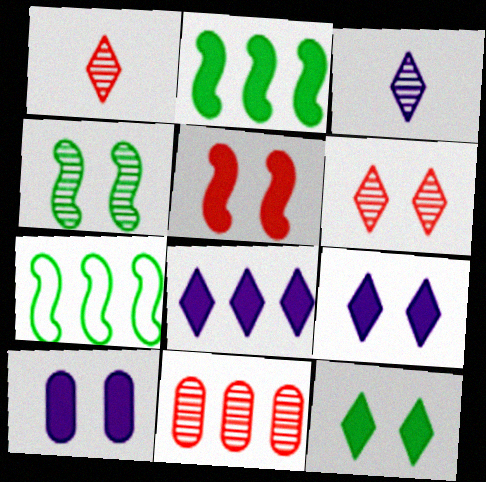[[1, 7, 10], 
[3, 4, 11], 
[5, 10, 12], 
[7, 8, 11]]